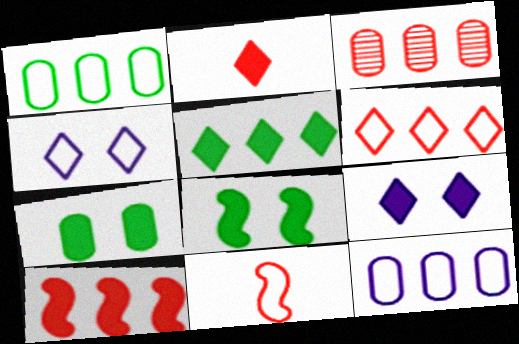[[1, 4, 11], 
[2, 5, 9], 
[3, 6, 10]]